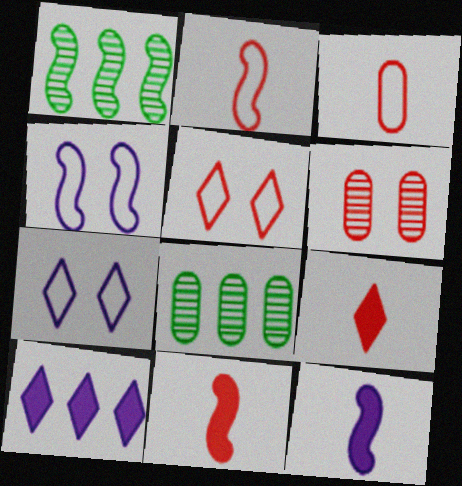[[1, 4, 11], 
[4, 8, 9], 
[5, 8, 12], 
[7, 8, 11]]